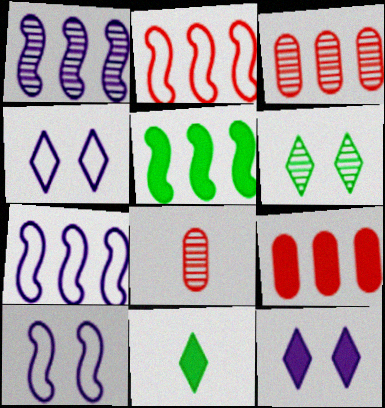[[1, 2, 5], 
[1, 6, 8], 
[3, 10, 11], 
[4, 5, 8]]